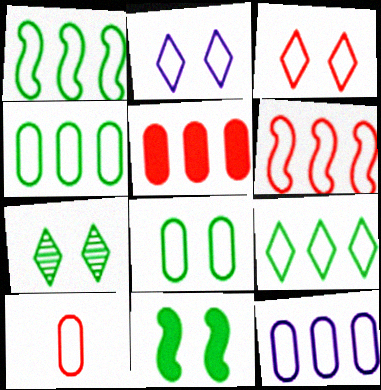[[1, 2, 10], 
[1, 4, 9], 
[3, 6, 10], 
[6, 9, 12], 
[7, 8, 11], 
[8, 10, 12]]